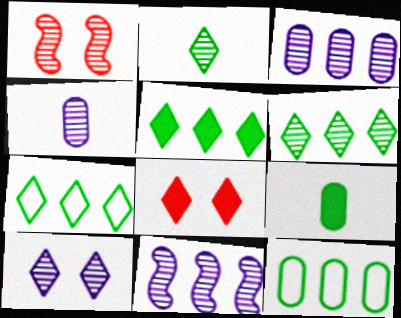[[1, 2, 3], 
[1, 4, 6], 
[4, 10, 11], 
[5, 6, 7]]